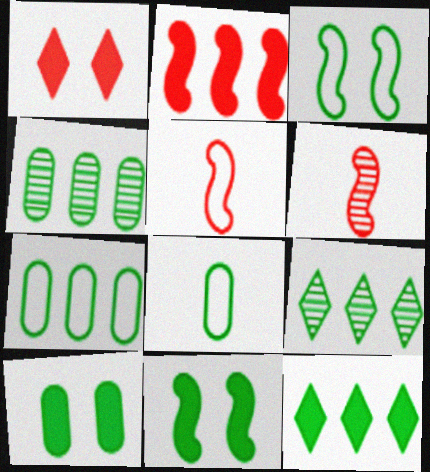[[4, 8, 10], 
[8, 9, 11]]